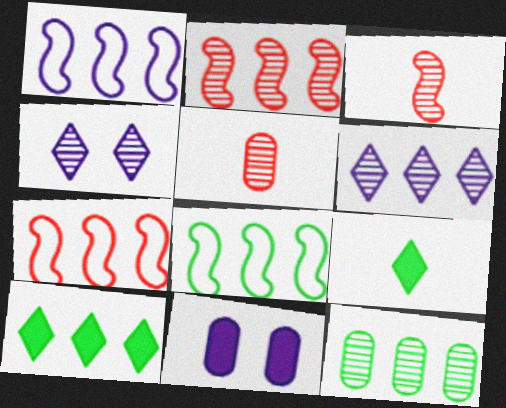[[1, 7, 8], 
[2, 6, 12], 
[3, 4, 12], 
[8, 10, 12]]